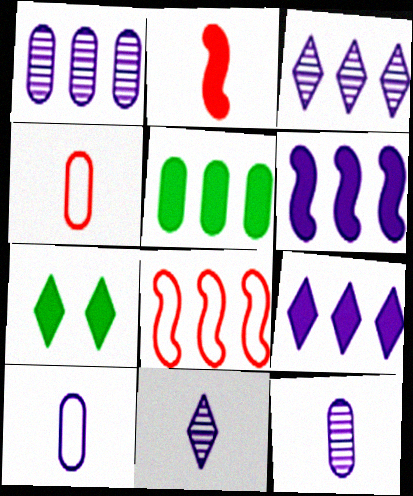[[3, 5, 8], 
[7, 8, 12]]